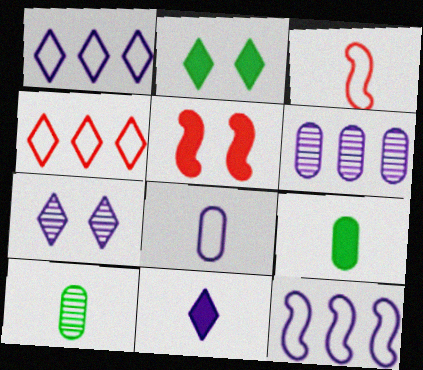[[1, 5, 10], 
[1, 7, 11], 
[2, 3, 6], 
[3, 10, 11]]